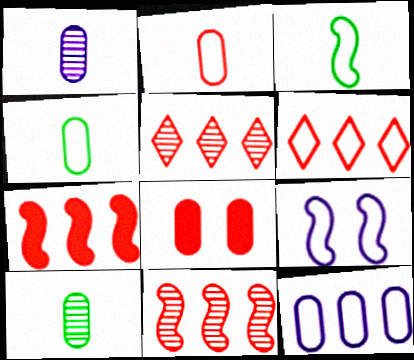[[4, 6, 9], 
[8, 10, 12]]